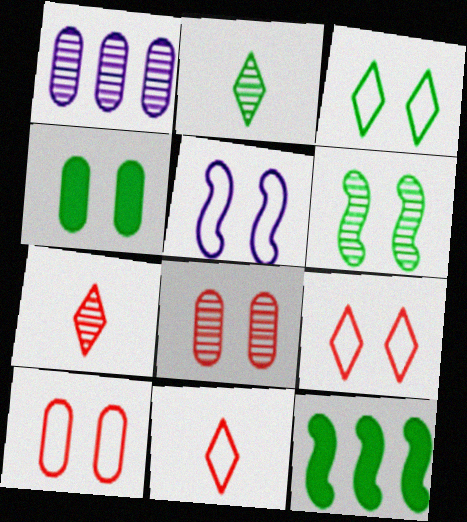[[1, 6, 7], 
[3, 4, 6], 
[3, 5, 10]]